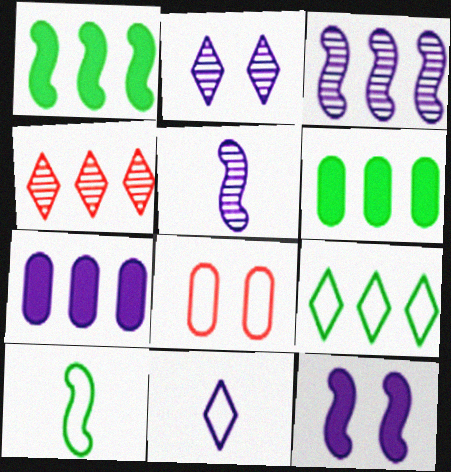[]